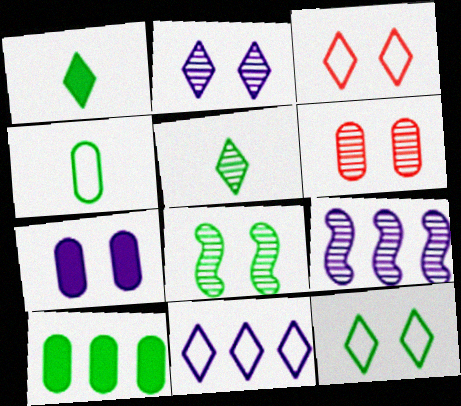[[2, 6, 8], 
[3, 7, 8], 
[5, 6, 9]]